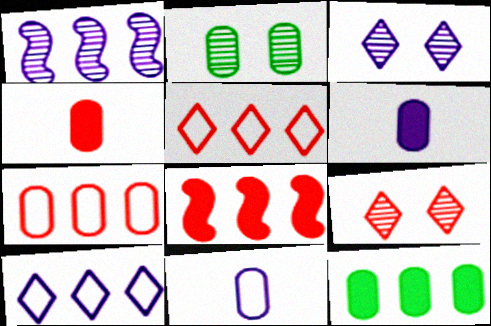[[1, 5, 12], 
[2, 6, 7]]